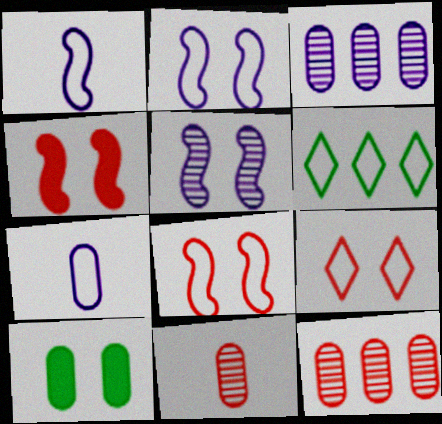[[5, 9, 10], 
[6, 7, 8], 
[7, 10, 12]]